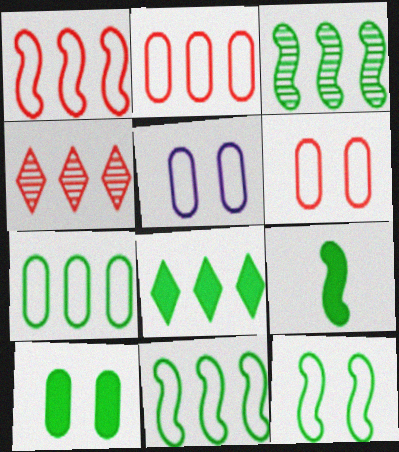[[3, 7, 8], 
[3, 9, 12], 
[4, 5, 9], 
[8, 9, 10]]